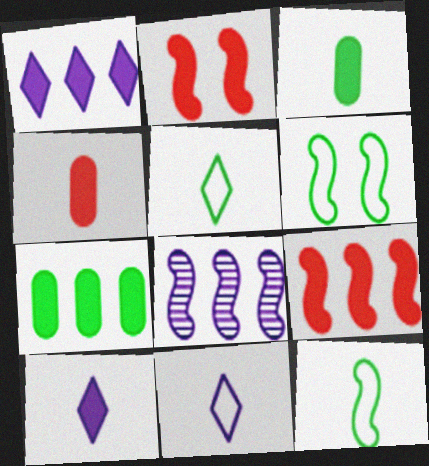[[1, 2, 3], 
[1, 7, 9], 
[2, 7, 10], 
[2, 8, 12]]